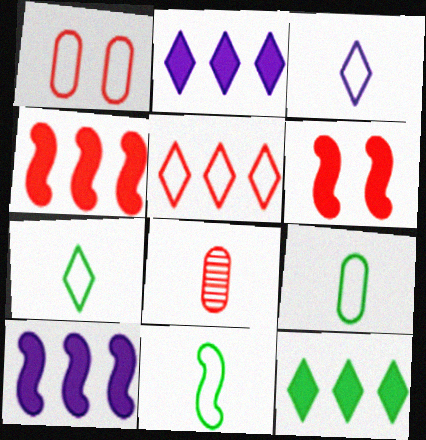[[5, 6, 8], 
[7, 9, 11]]